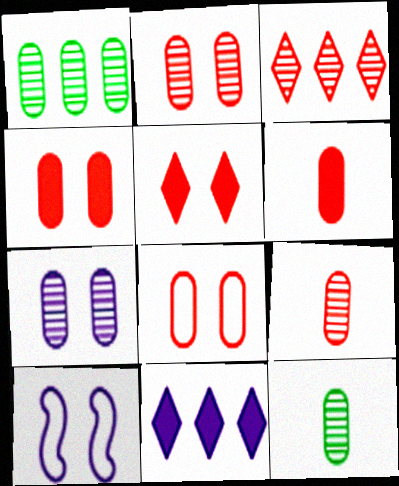[[1, 7, 9], 
[2, 4, 8]]